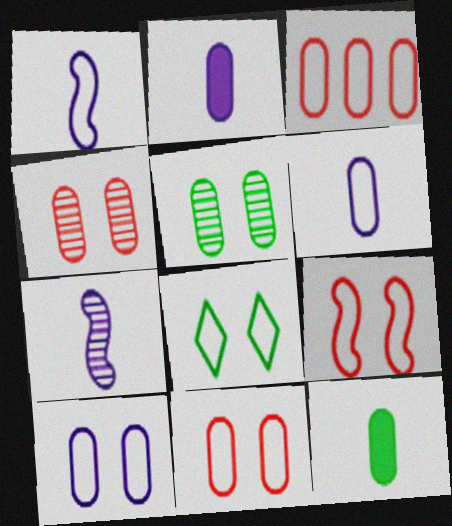[[1, 3, 8], 
[2, 3, 5], 
[8, 9, 10]]